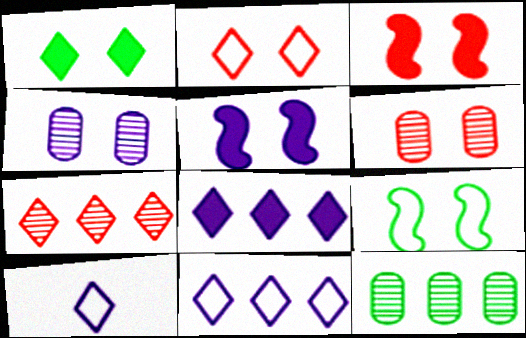[[1, 7, 10], 
[2, 3, 6], 
[3, 10, 12]]